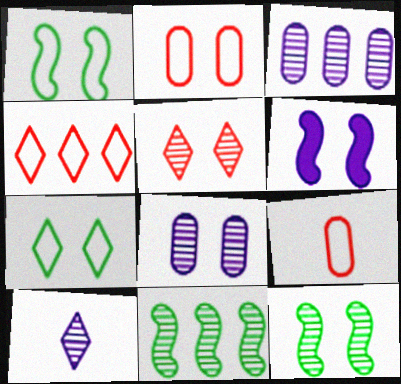[[5, 8, 12]]